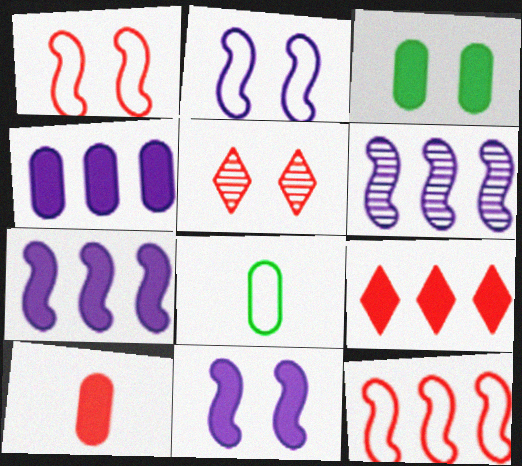[[2, 3, 5], 
[3, 4, 10], 
[5, 7, 8], 
[5, 10, 12]]